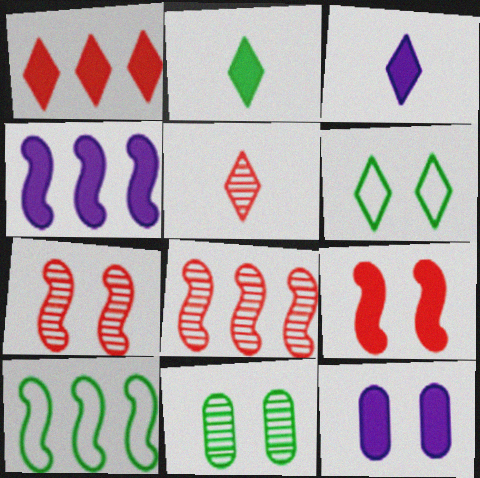[[2, 10, 11], 
[3, 4, 12], 
[4, 8, 10], 
[5, 10, 12], 
[6, 7, 12]]